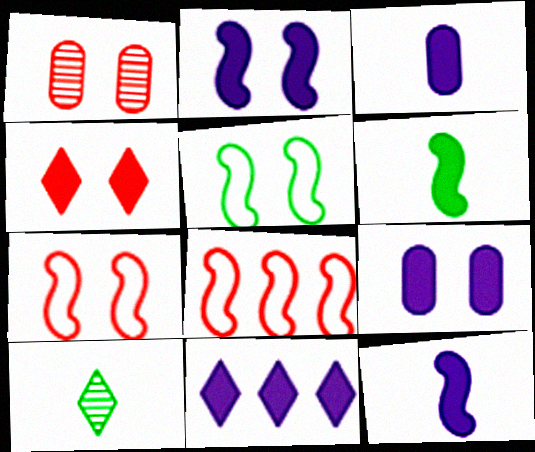[[1, 4, 7], 
[2, 3, 11], 
[8, 9, 10], 
[9, 11, 12]]